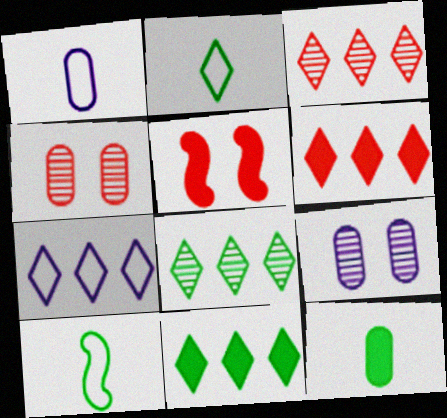[[1, 5, 8], 
[3, 7, 11], 
[6, 7, 8], 
[6, 9, 10]]